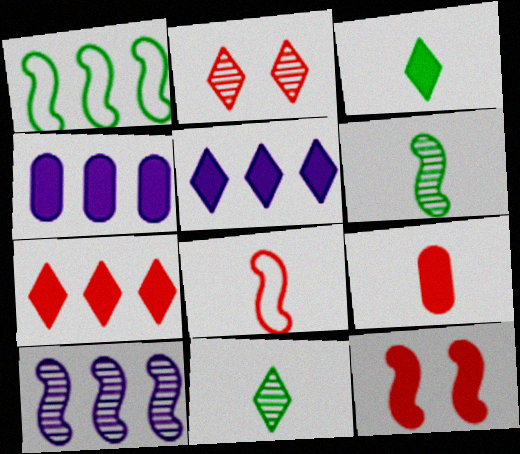[[3, 4, 12], 
[7, 9, 12]]